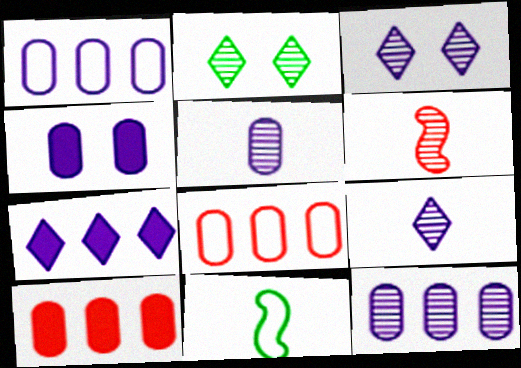[[1, 4, 5], 
[2, 6, 12], 
[3, 10, 11]]